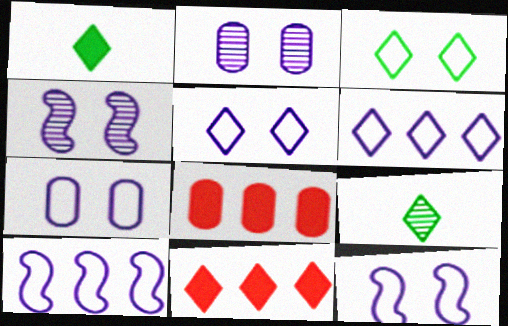[[5, 7, 12], 
[5, 9, 11], 
[8, 9, 12]]